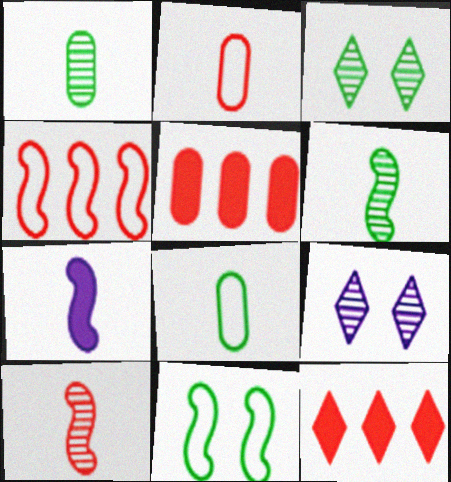[]